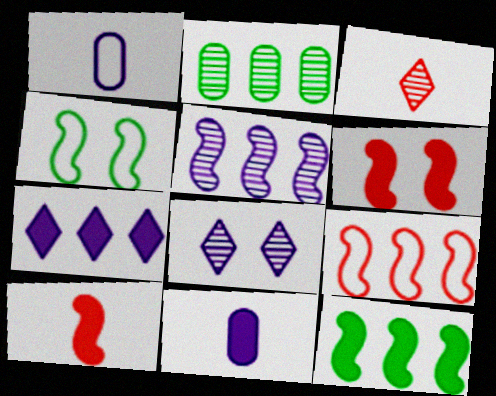[[2, 7, 9], 
[4, 5, 10], 
[5, 9, 12]]